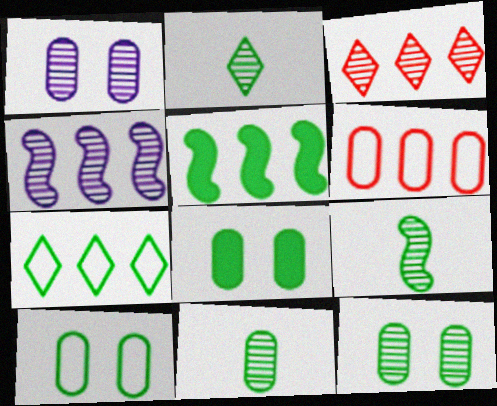[[1, 3, 9], 
[2, 5, 10], 
[2, 9, 11], 
[7, 8, 9], 
[8, 10, 12]]